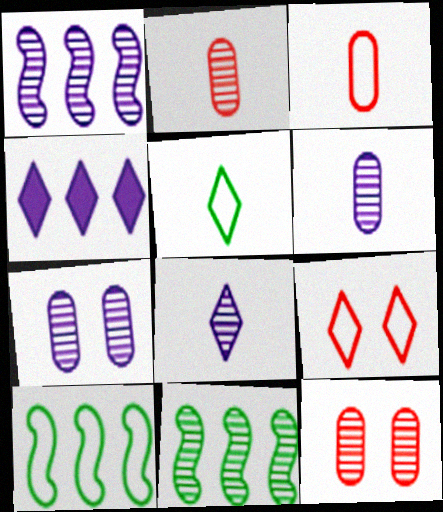[[1, 7, 8], 
[8, 11, 12]]